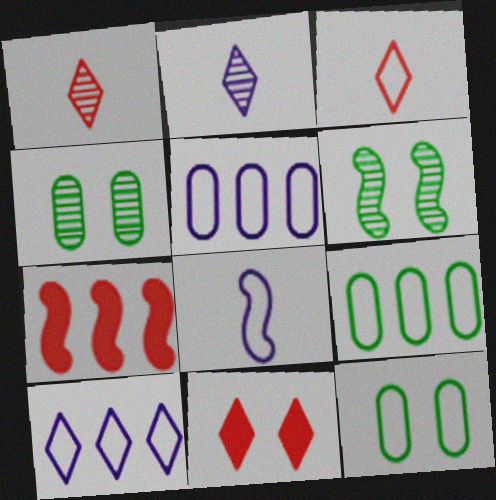[[2, 7, 12], 
[6, 7, 8]]